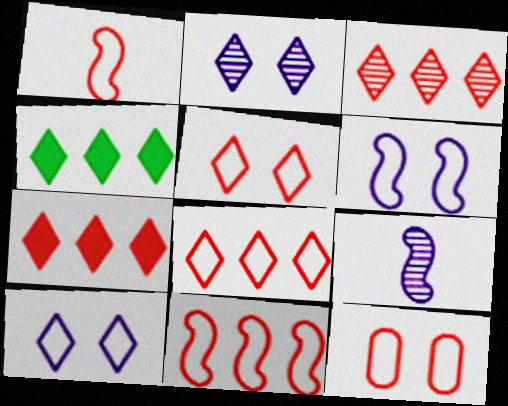[[1, 8, 12], 
[3, 7, 8], 
[4, 9, 12]]